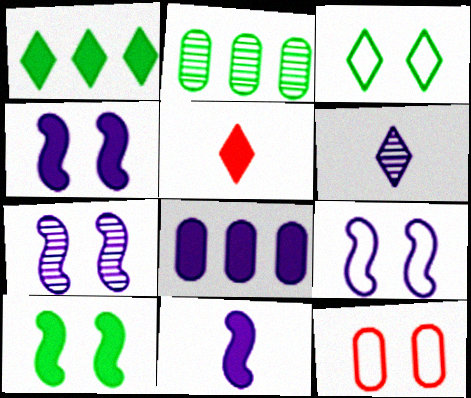[[2, 5, 9], 
[3, 9, 12], 
[4, 7, 9], 
[5, 8, 10], 
[6, 8, 9]]